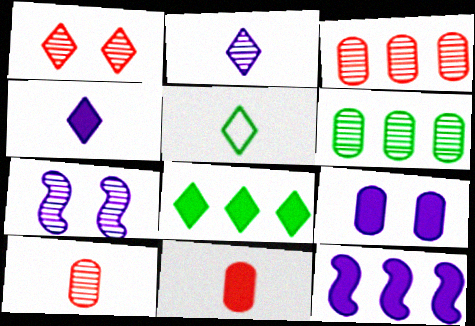[[4, 9, 12]]